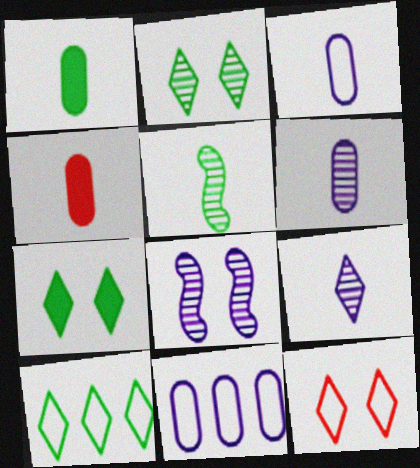[[4, 8, 10]]